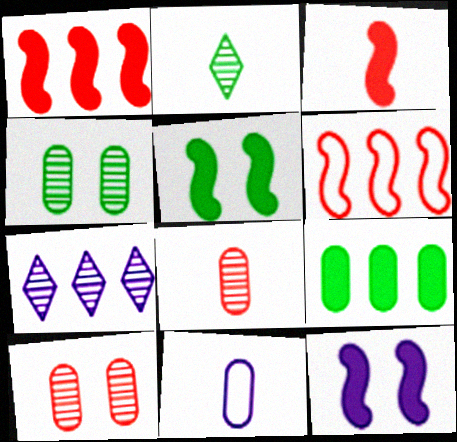[[2, 3, 11], 
[6, 7, 9], 
[7, 11, 12], 
[9, 10, 11]]